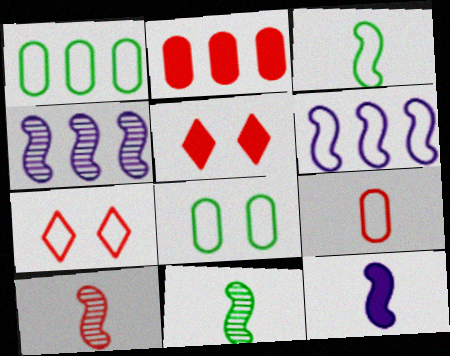[[2, 7, 10], 
[3, 10, 12]]